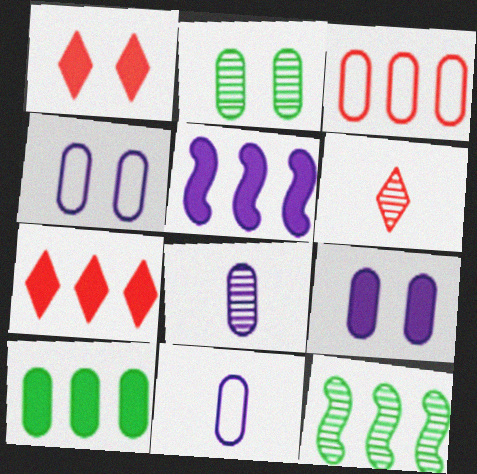[[1, 11, 12], 
[5, 7, 10]]